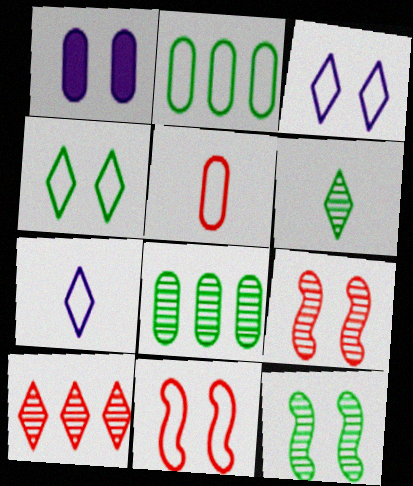[[1, 4, 9], 
[1, 5, 8], 
[2, 7, 11], 
[6, 8, 12]]